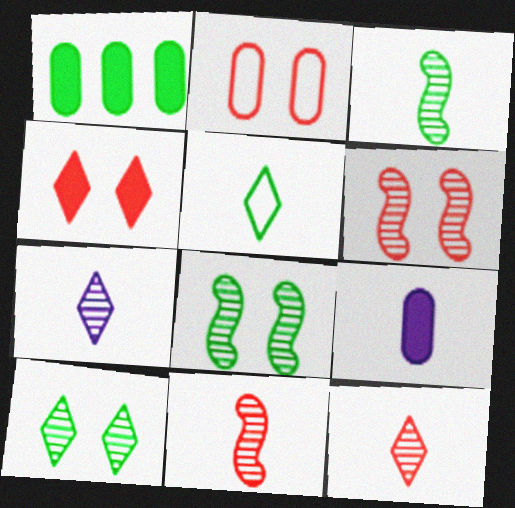[[1, 5, 8], 
[2, 4, 6], 
[5, 9, 11]]